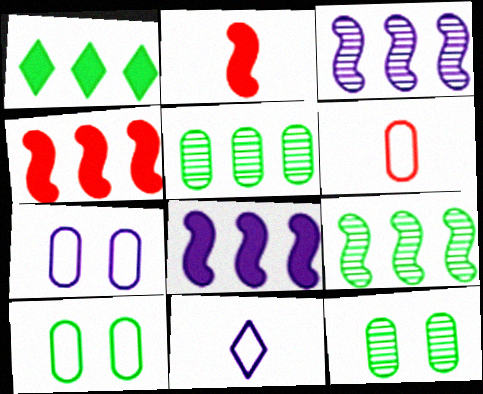[[4, 11, 12]]